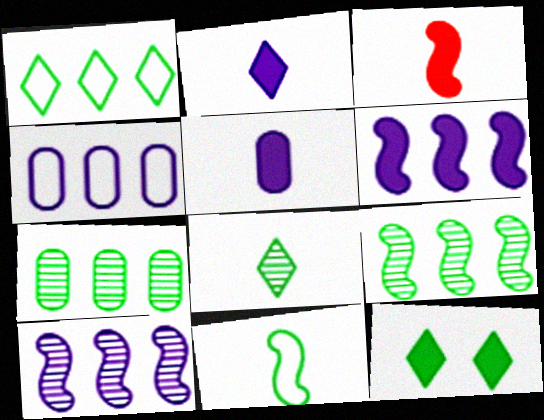[[1, 8, 12], 
[7, 11, 12]]